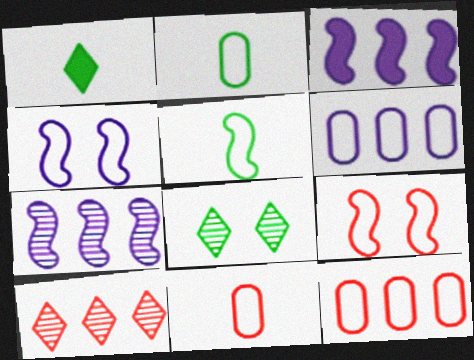[[3, 8, 11]]